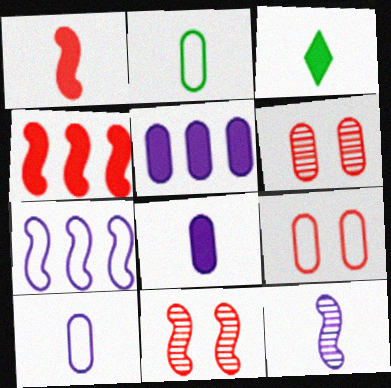[[1, 3, 8], 
[2, 5, 6], 
[3, 6, 7]]